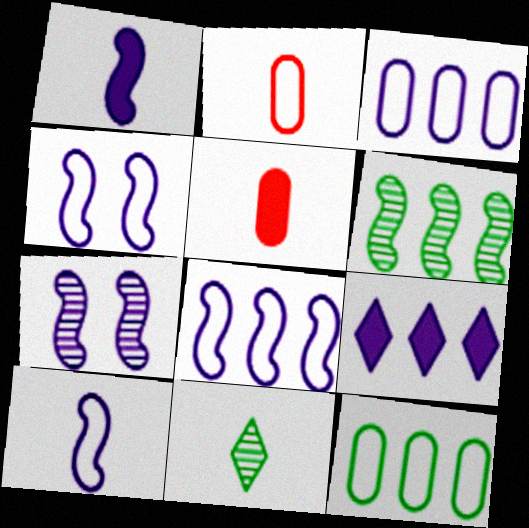[[1, 2, 11], 
[1, 7, 8], 
[4, 8, 10], 
[5, 10, 11]]